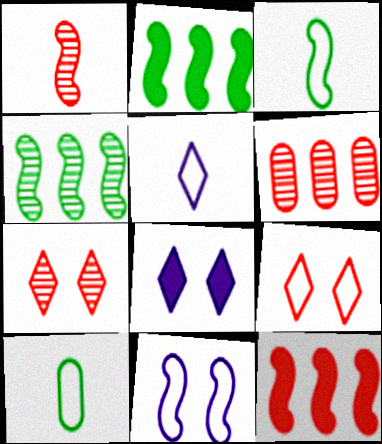[[1, 2, 11], 
[1, 6, 7], 
[3, 6, 8]]